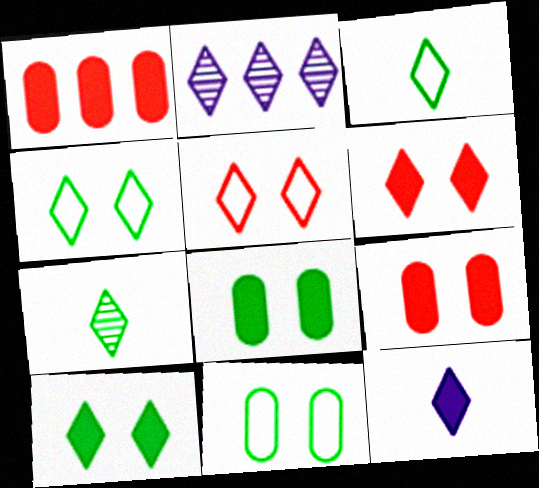[[2, 3, 6]]